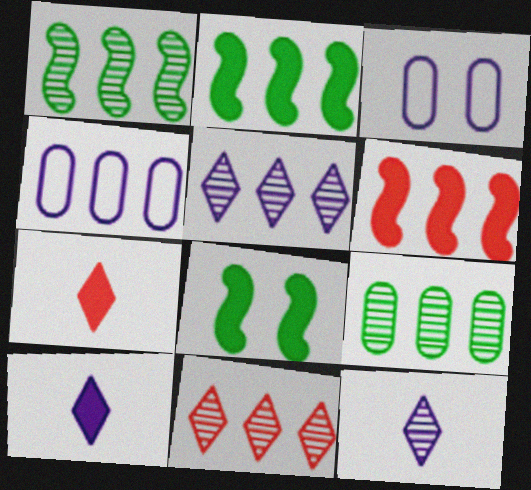[[1, 3, 7], 
[2, 4, 11]]